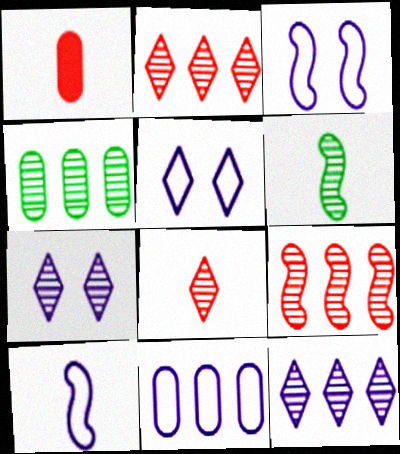[[4, 9, 12], 
[5, 10, 11]]